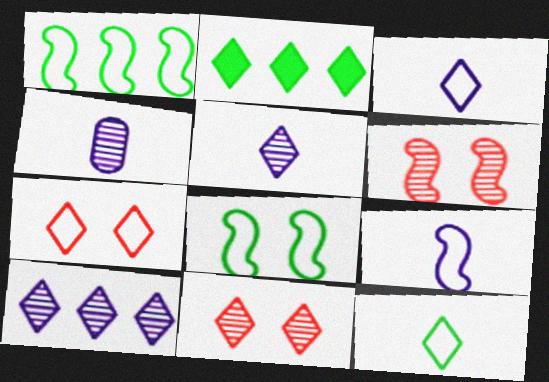[[2, 3, 11], 
[2, 5, 7]]